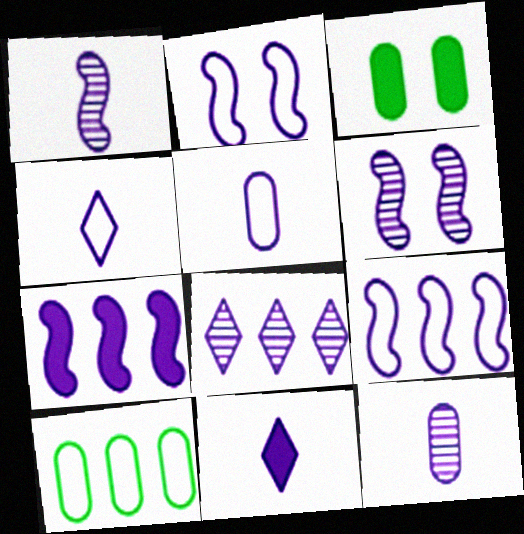[[1, 2, 7], 
[1, 5, 11], 
[6, 8, 12]]